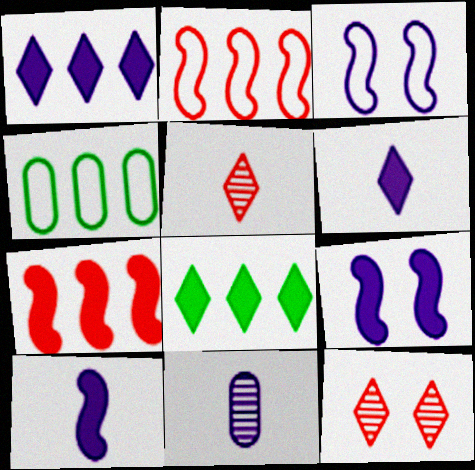[[1, 3, 11], 
[4, 5, 9], 
[4, 10, 12]]